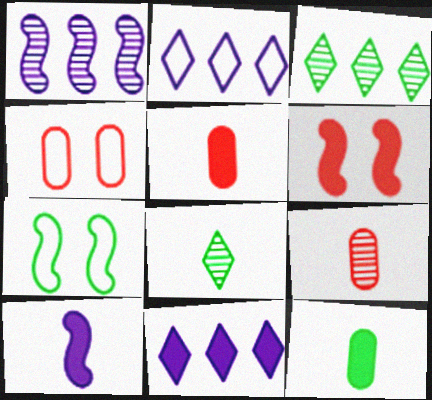[[3, 4, 10], 
[3, 7, 12], 
[6, 11, 12], 
[7, 9, 11]]